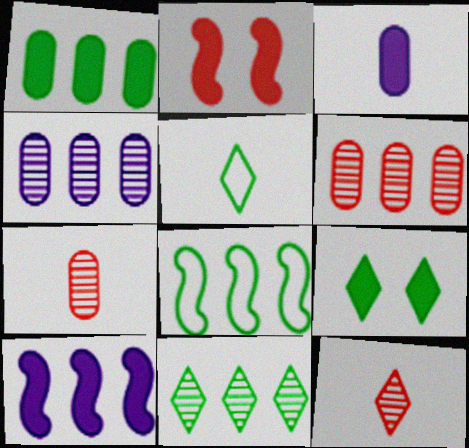[[1, 8, 11], 
[2, 4, 5], 
[5, 9, 11]]